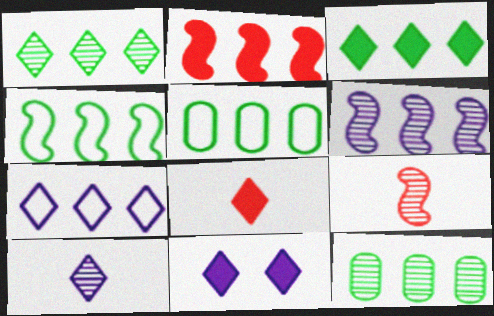[[2, 4, 6], 
[2, 7, 12], 
[3, 4, 12], 
[3, 8, 11], 
[5, 9, 11], 
[7, 10, 11]]